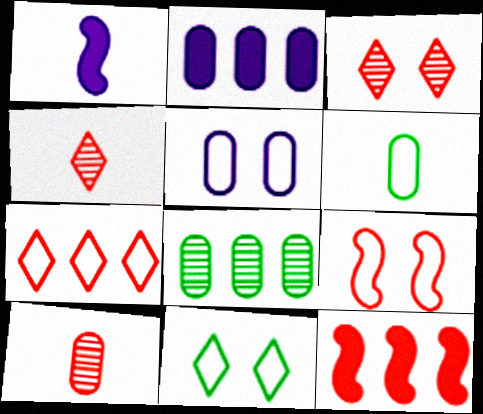[[1, 4, 6], 
[5, 9, 11]]